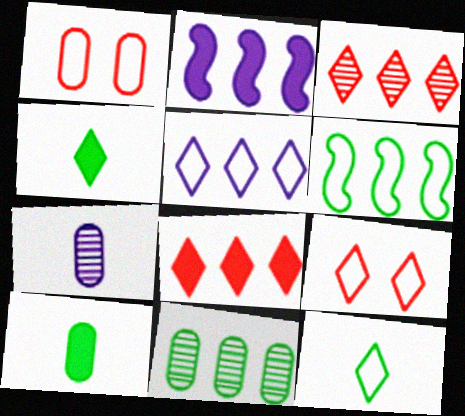[[5, 9, 12]]